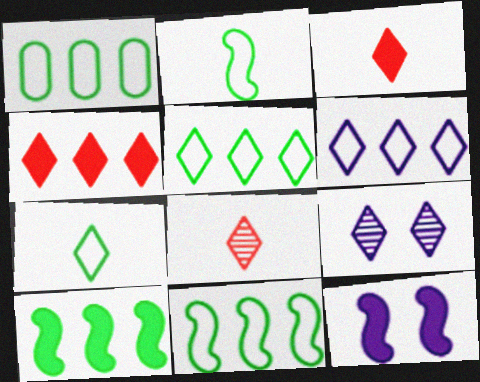[[1, 5, 11], 
[1, 8, 12], 
[3, 5, 9], 
[4, 7, 9]]